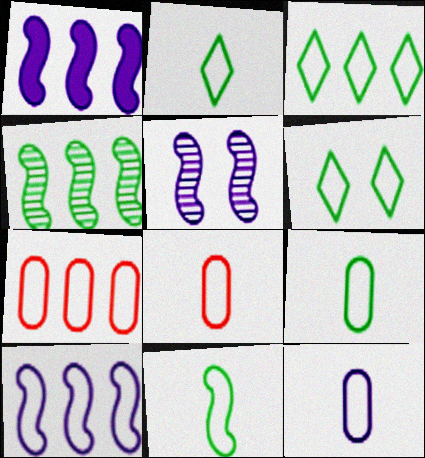[[2, 3, 6], 
[2, 9, 11], 
[3, 7, 10], 
[6, 8, 10], 
[8, 9, 12]]